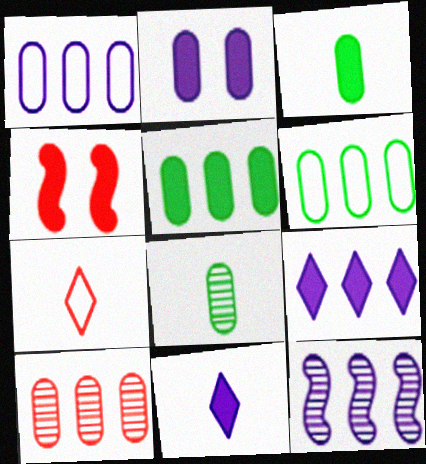[[1, 5, 10], 
[1, 9, 12], 
[3, 4, 9], 
[4, 5, 11], 
[4, 7, 10]]